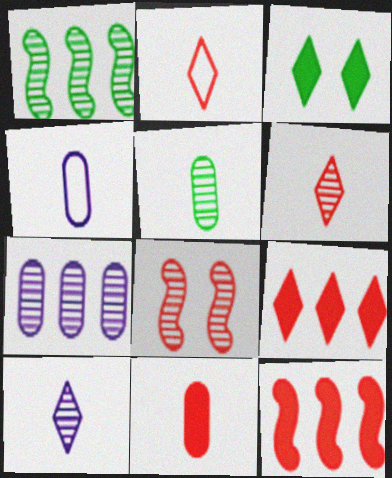[[4, 5, 11]]